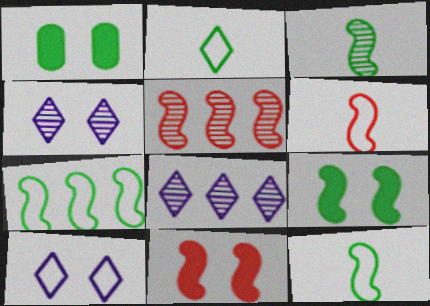[[1, 6, 8], 
[3, 7, 9], 
[5, 6, 11]]